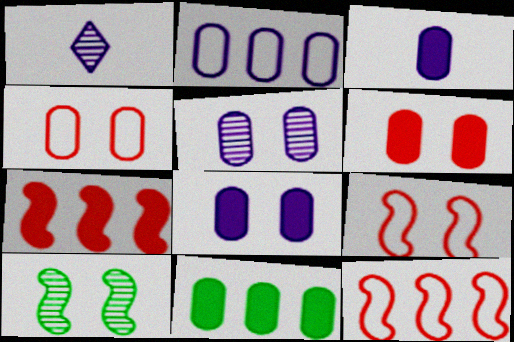[[1, 9, 11], 
[2, 3, 5], 
[3, 6, 11]]